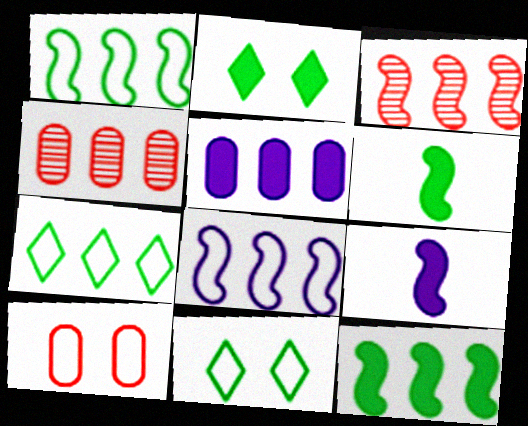[[3, 5, 7], 
[3, 8, 12], 
[4, 9, 11]]